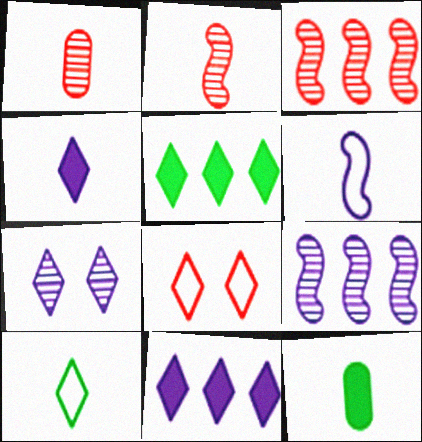[[8, 9, 12]]